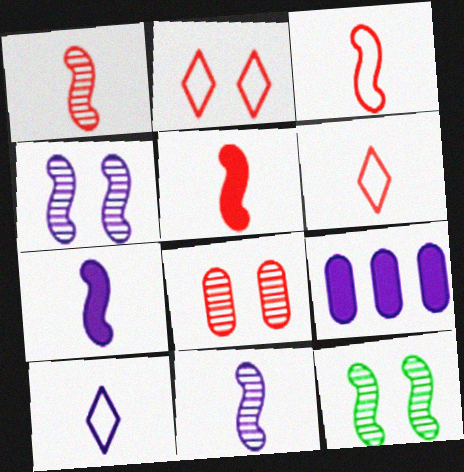[[1, 3, 5], 
[4, 9, 10], 
[6, 9, 12]]